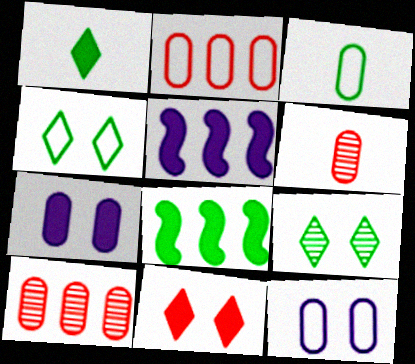[[2, 3, 12], 
[3, 7, 10], 
[3, 8, 9], 
[4, 5, 6]]